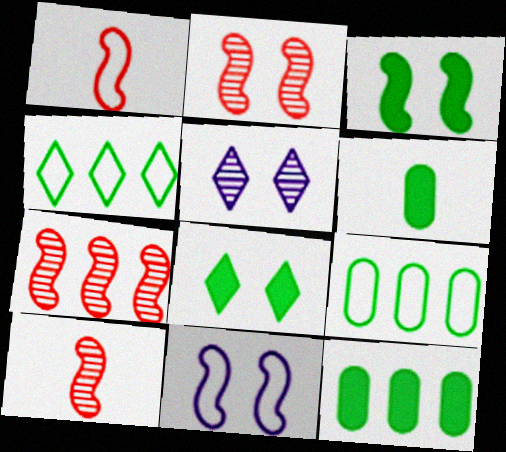[[1, 5, 12], 
[2, 3, 11], 
[2, 7, 10]]